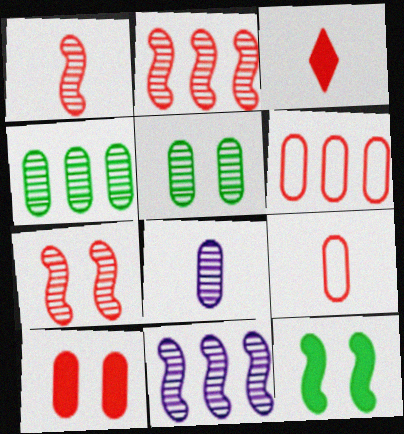[[1, 2, 7], 
[1, 3, 9], 
[3, 6, 7]]